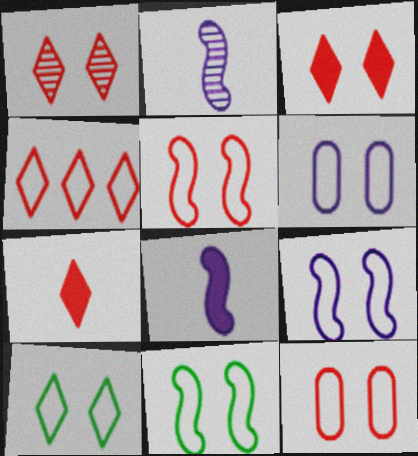[[1, 4, 7], 
[5, 6, 10], 
[5, 9, 11], 
[9, 10, 12]]